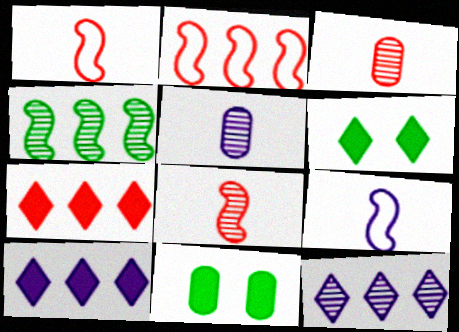[[1, 11, 12], 
[2, 5, 6]]